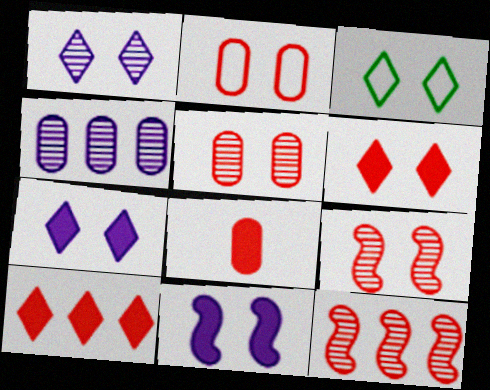[[1, 3, 6], 
[2, 6, 9], 
[3, 5, 11]]